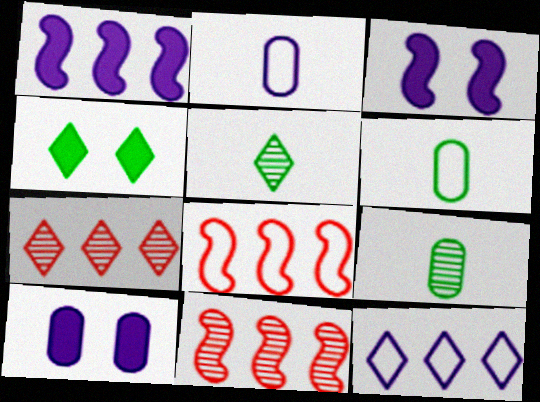[[2, 4, 11], 
[3, 6, 7], 
[5, 8, 10]]